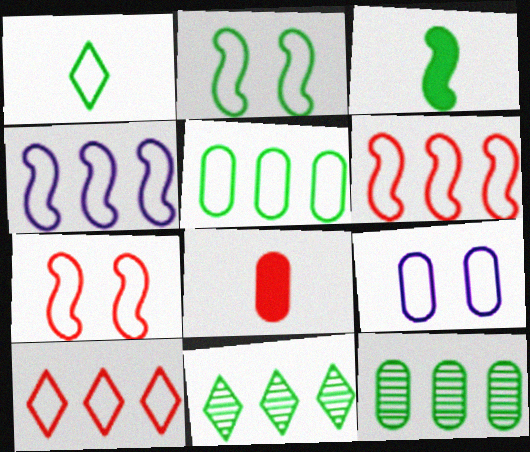[[1, 2, 5], 
[1, 6, 9], 
[4, 5, 10], 
[8, 9, 12]]